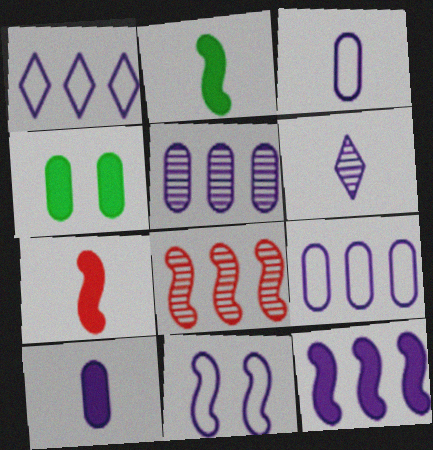[[1, 3, 11], 
[1, 5, 12], 
[2, 8, 11]]